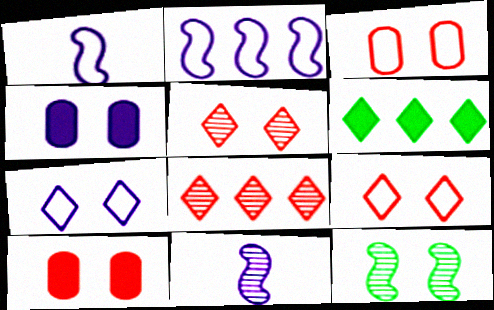[[3, 6, 11], 
[4, 9, 12], 
[7, 10, 12]]